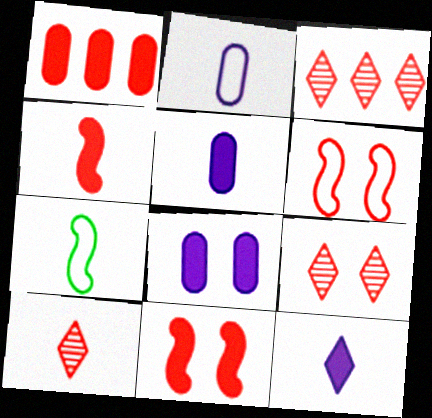[[1, 6, 10], 
[3, 7, 8], 
[3, 9, 10], 
[5, 7, 10]]